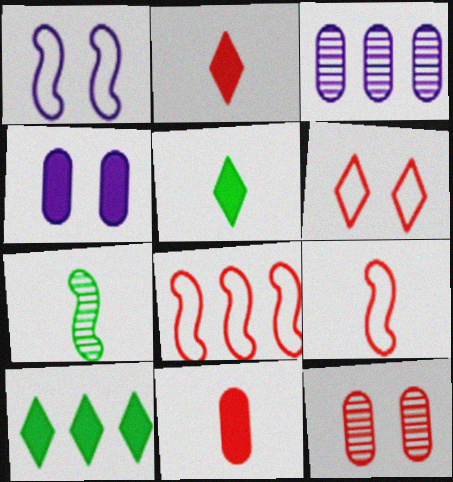[[2, 8, 12], 
[3, 8, 10]]